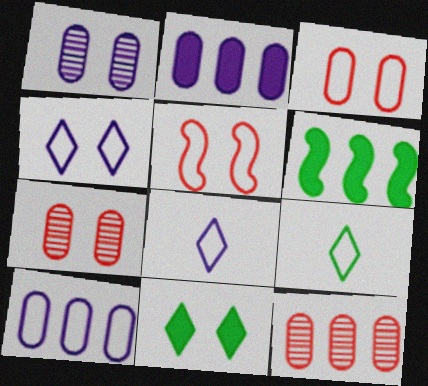[[1, 5, 11], 
[5, 9, 10], 
[6, 7, 8]]